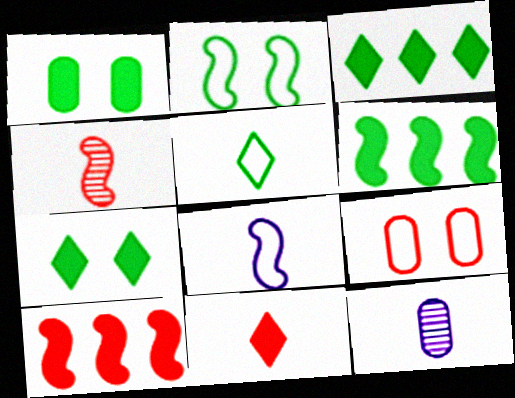[]